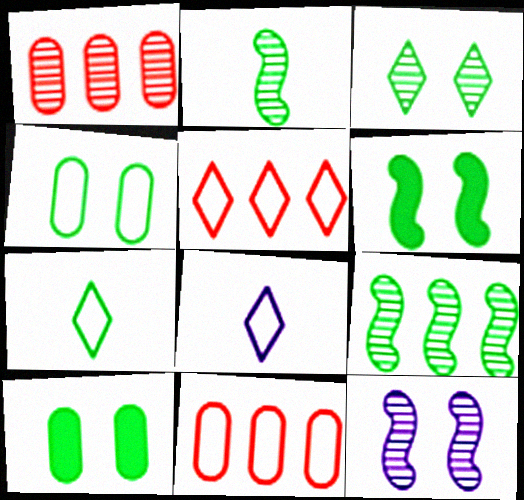[[1, 6, 8], 
[3, 4, 6], 
[7, 9, 10]]